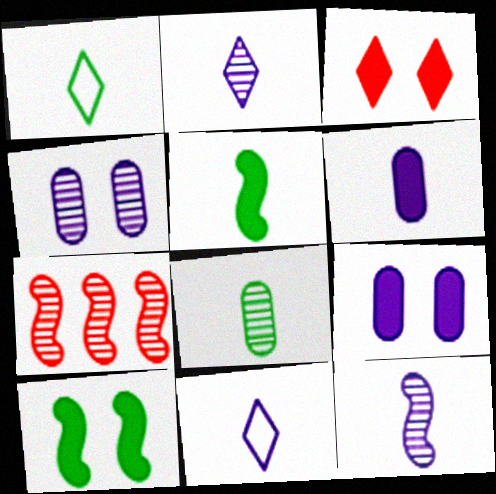[[1, 5, 8], 
[1, 7, 9], 
[3, 9, 10], 
[6, 11, 12]]